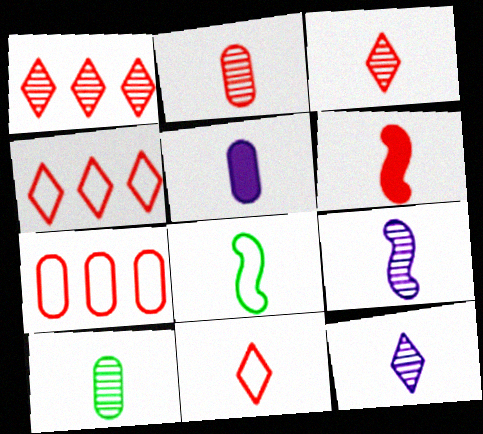[[2, 6, 11], 
[3, 5, 8], 
[3, 9, 10], 
[6, 8, 9]]